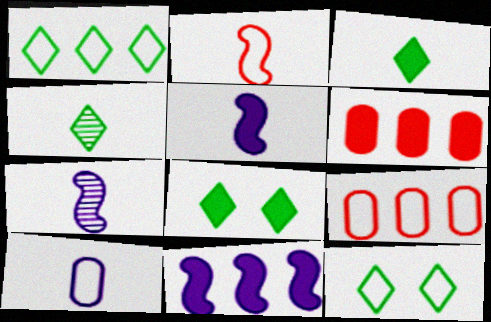[[1, 4, 8], 
[5, 6, 8], 
[6, 7, 12], 
[7, 8, 9]]